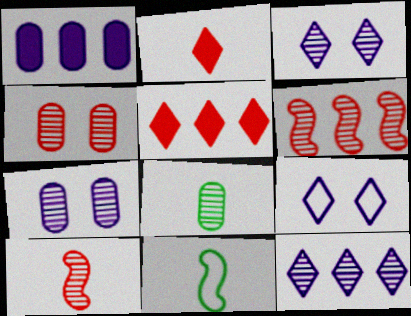[[3, 6, 8], 
[5, 7, 11]]